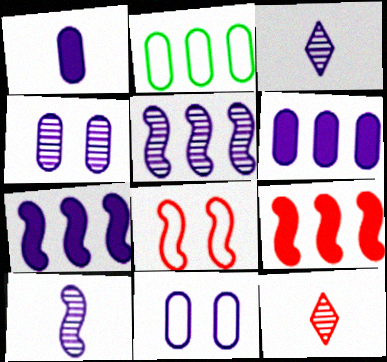[[3, 4, 5], 
[3, 7, 11]]